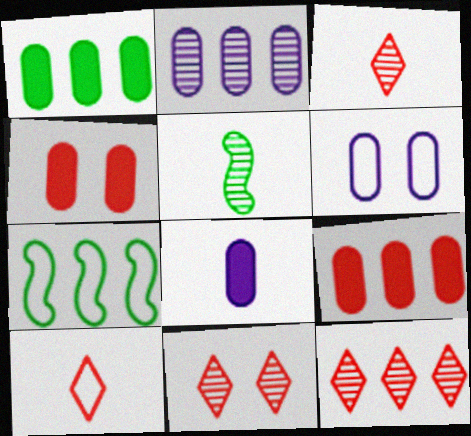[[1, 4, 8], 
[2, 5, 11], 
[2, 6, 8], 
[3, 11, 12], 
[5, 8, 10], 
[6, 7, 10], 
[7, 8, 11]]